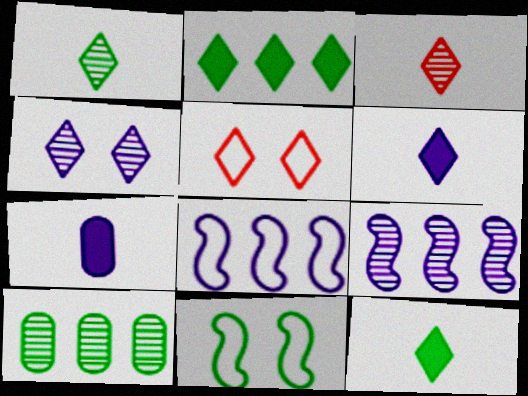[[4, 7, 8], 
[10, 11, 12]]